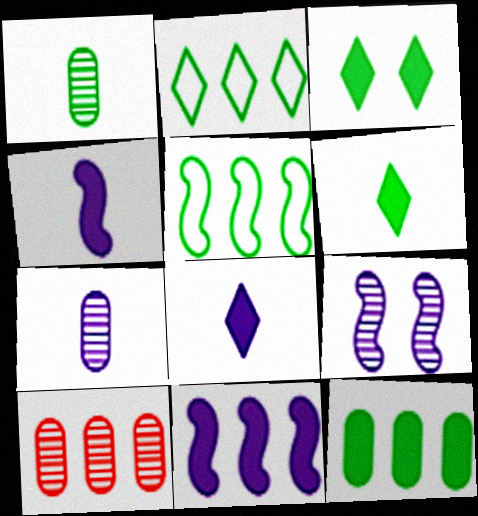[[1, 3, 5], 
[2, 10, 11]]